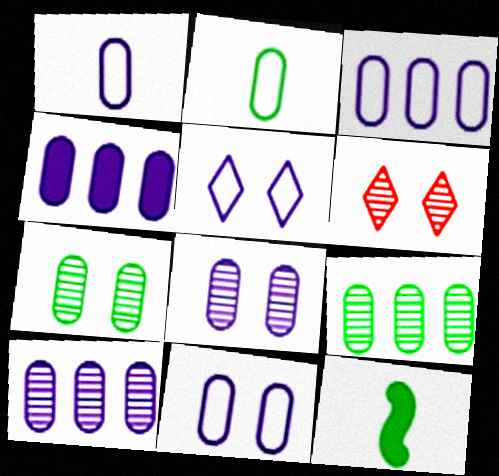[[1, 3, 11], 
[1, 4, 8], 
[3, 4, 10], 
[3, 6, 12]]